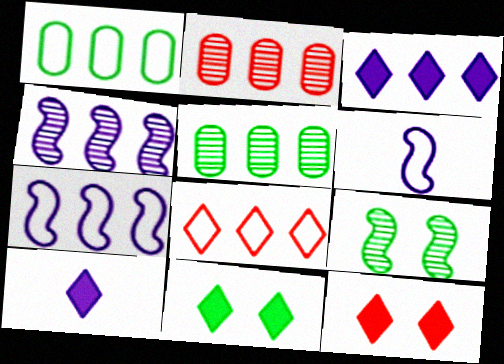[[1, 7, 8], 
[2, 6, 11], 
[5, 6, 12]]